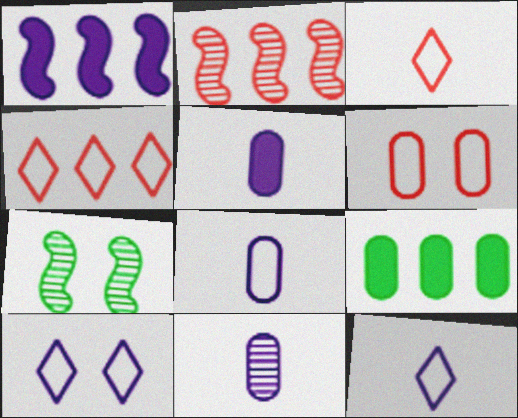[[1, 10, 11], 
[4, 5, 7], 
[5, 8, 11], 
[6, 9, 11]]